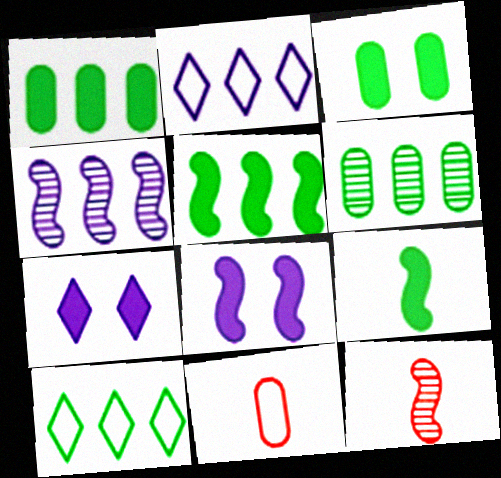[[2, 3, 12], 
[5, 6, 10]]